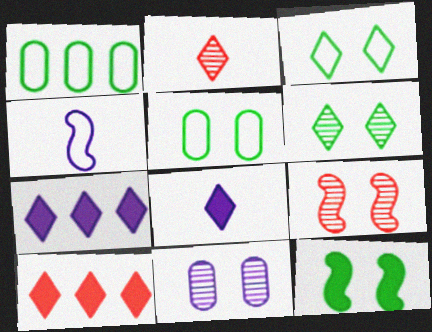[[1, 8, 9], 
[2, 3, 7], 
[4, 7, 11], 
[5, 6, 12], 
[6, 9, 11]]